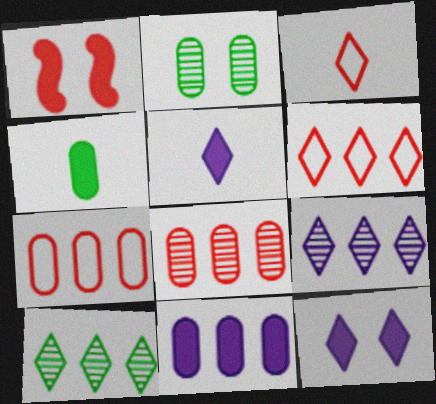[[1, 3, 8], 
[3, 10, 12]]